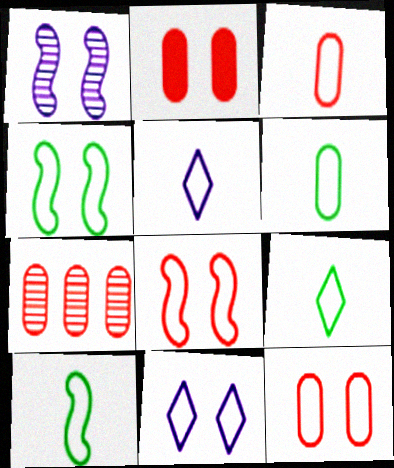[[2, 3, 7], 
[3, 5, 10], 
[4, 11, 12], 
[6, 9, 10]]